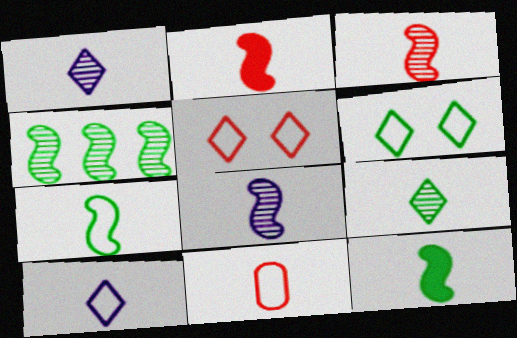[[1, 11, 12], 
[2, 7, 8], 
[7, 10, 11]]